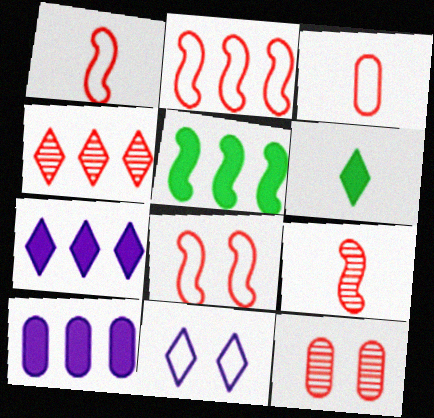[[1, 2, 8], 
[4, 6, 11], 
[4, 9, 12]]